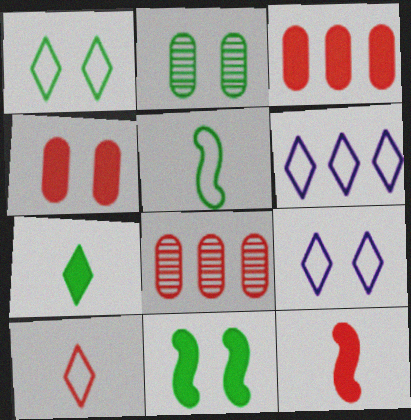[[1, 2, 11], 
[1, 6, 10], 
[2, 6, 12]]